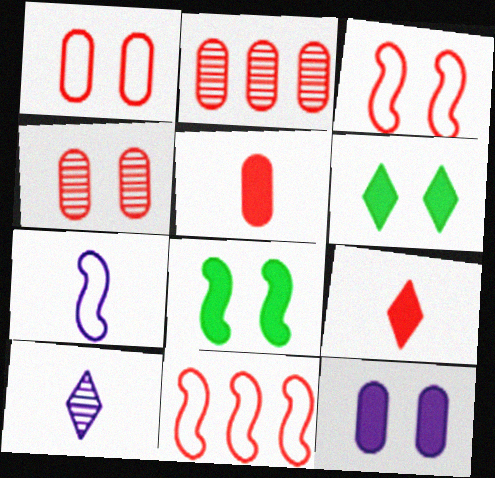[[1, 2, 5], 
[2, 3, 9], 
[2, 6, 7], 
[4, 9, 11]]